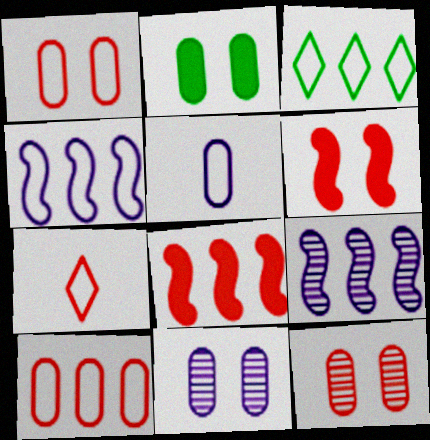[[1, 2, 11], 
[2, 7, 9], 
[3, 4, 10], 
[7, 8, 12]]